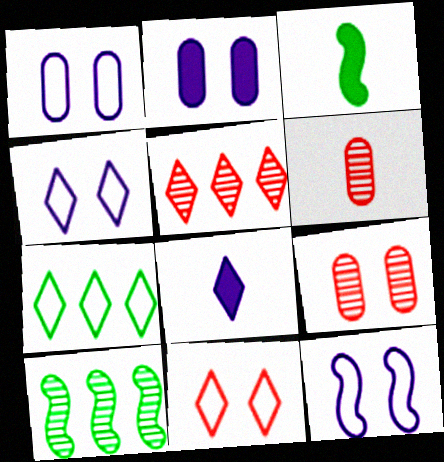[[1, 3, 5], 
[1, 4, 12]]